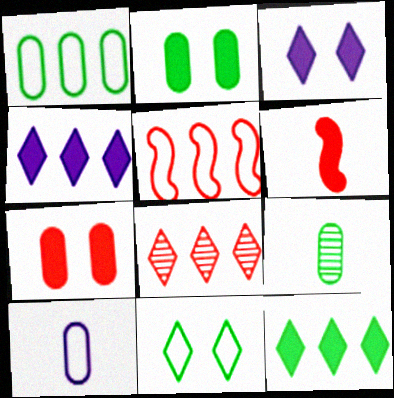[[1, 2, 9], 
[2, 4, 6], 
[3, 5, 9], 
[5, 10, 11]]